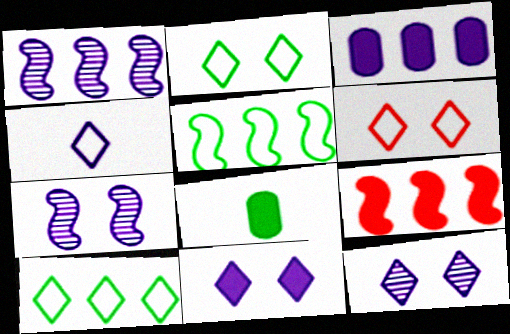[[1, 5, 9], 
[1, 6, 8], 
[3, 4, 7], 
[4, 6, 10], 
[8, 9, 11]]